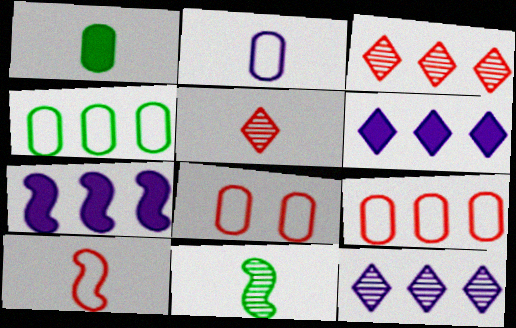[[2, 4, 8], 
[3, 4, 7], 
[6, 8, 11]]